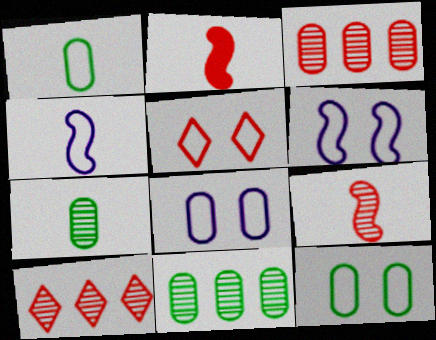[[2, 3, 5], 
[5, 6, 12]]